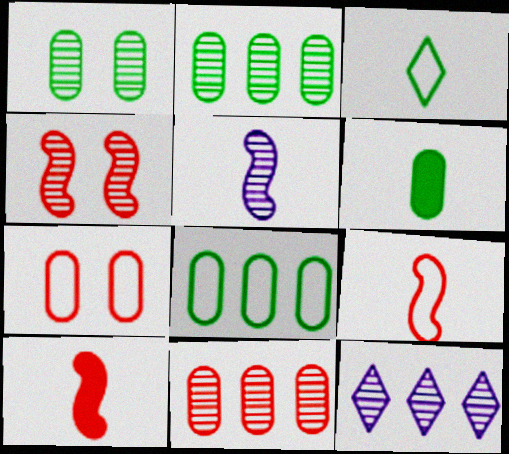[[1, 6, 8]]